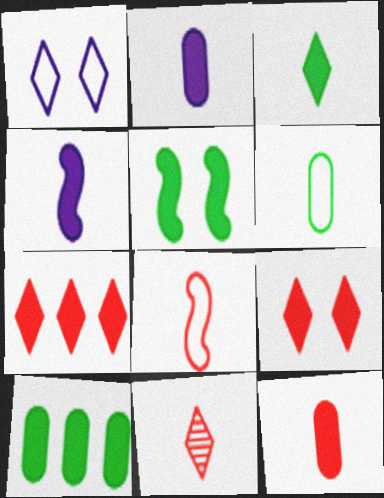[[2, 5, 7], 
[3, 4, 12], 
[3, 5, 10], 
[4, 6, 11], 
[4, 9, 10], 
[8, 11, 12]]